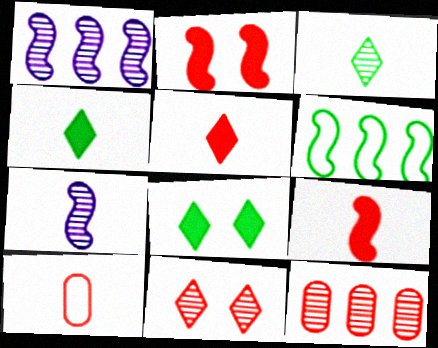[[1, 8, 10], 
[2, 6, 7], 
[4, 7, 10]]